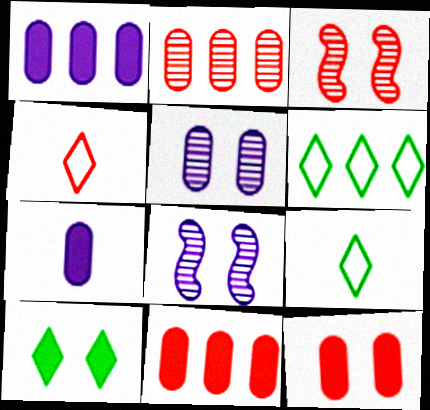[[1, 3, 9], 
[3, 4, 11], 
[3, 6, 7], 
[8, 9, 11]]